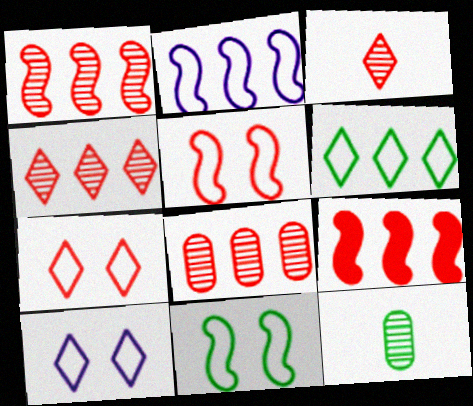[[1, 4, 8], 
[9, 10, 12]]